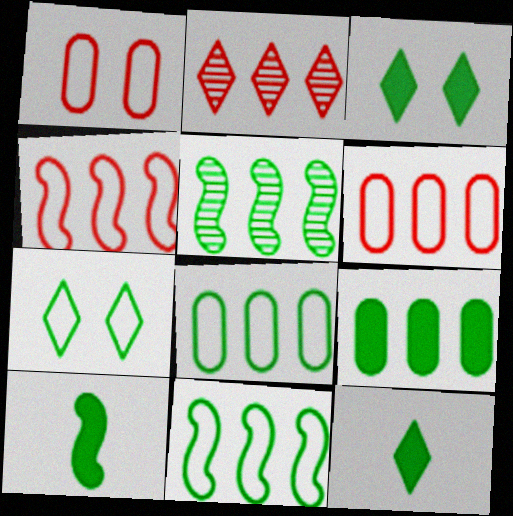[[3, 9, 10]]